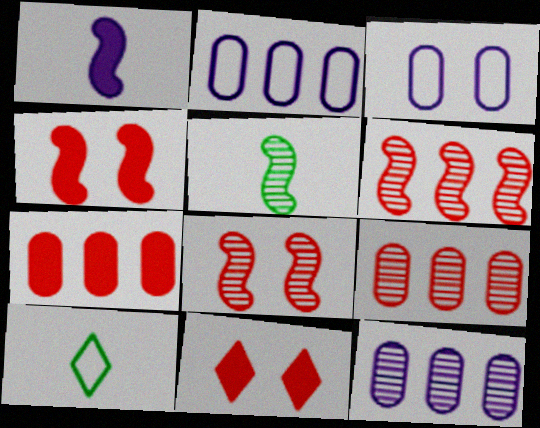[[2, 5, 11], 
[4, 10, 12]]